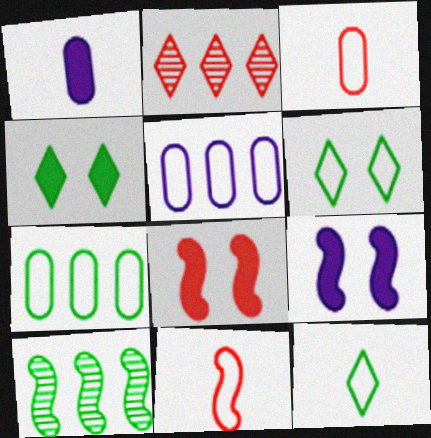[[2, 3, 8], 
[5, 6, 11], 
[9, 10, 11]]